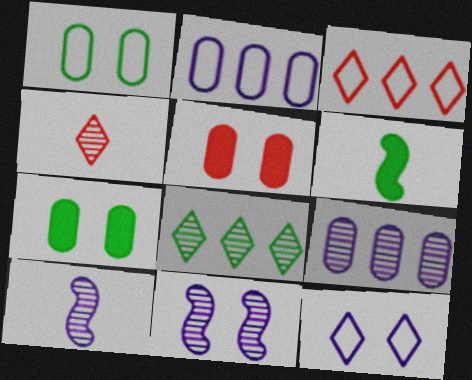[[1, 6, 8], 
[3, 7, 10]]